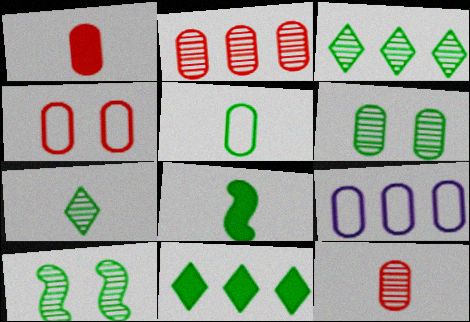[[1, 2, 4], 
[1, 6, 9], 
[4, 5, 9], 
[5, 7, 8], 
[5, 10, 11]]